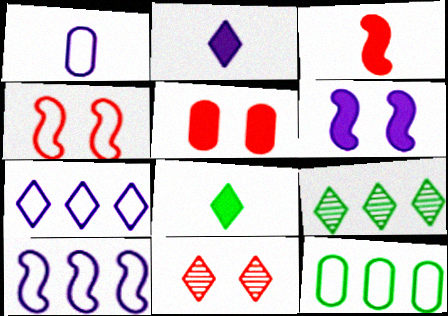[[4, 5, 11], 
[7, 8, 11]]